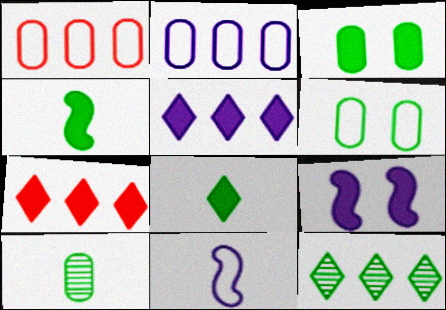[[4, 6, 12]]